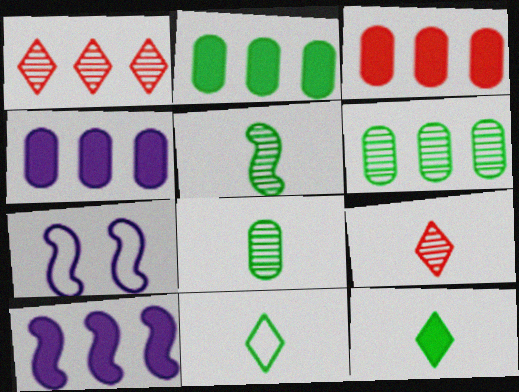[[2, 3, 4], 
[2, 7, 9]]